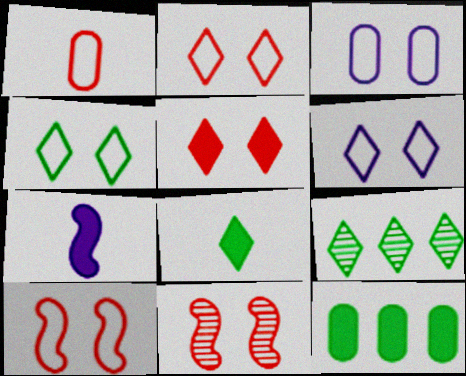[[2, 4, 6], 
[3, 4, 10], 
[4, 8, 9], 
[5, 7, 12]]